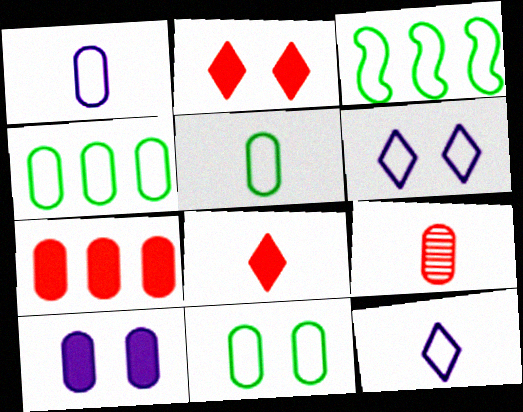[[4, 5, 11], 
[4, 9, 10]]